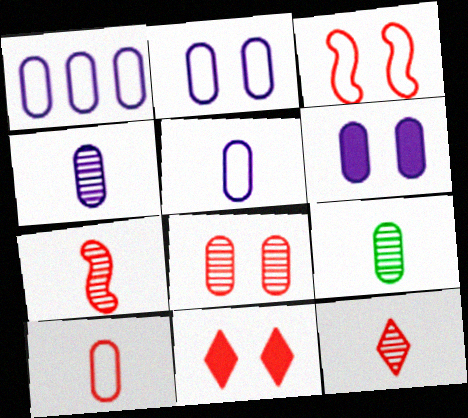[[1, 2, 5], 
[1, 4, 6], 
[3, 8, 11]]